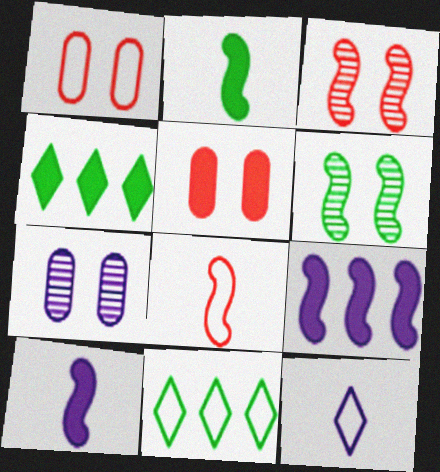[[4, 5, 10], 
[4, 7, 8], 
[6, 8, 9], 
[7, 9, 12]]